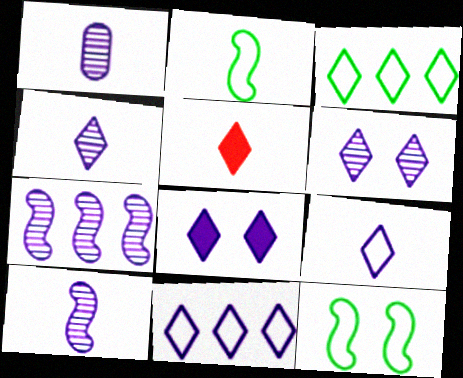[[1, 2, 5], 
[1, 4, 10], 
[1, 6, 7], 
[3, 5, 6], 
[4, 8, 11]]